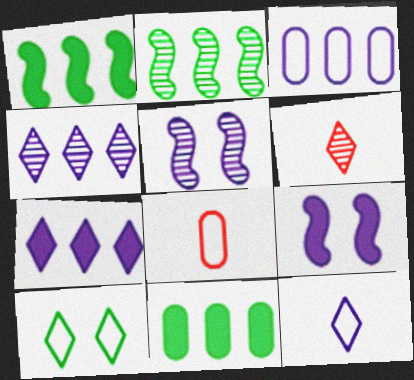[[6, 7, 10]]